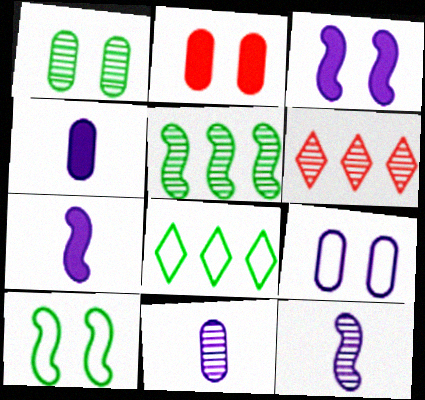[[1, 2, 9], 
[1, 6, 12], 
[2, 8, 12], 
[4, 6, 10]]